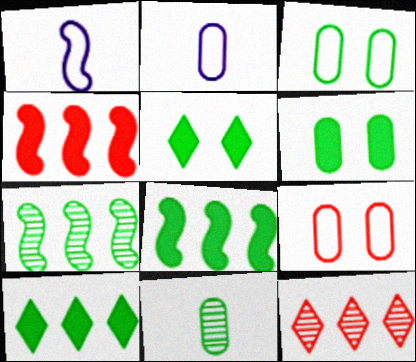[[1, 6, 12]]